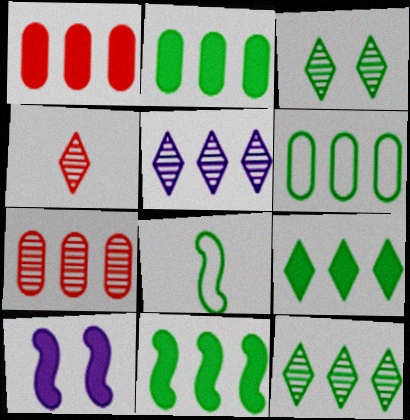[[2, 3, 8], 
[2, 9, 11], 
[3, 4, 5], 
[4, 6, 10], 
[6, 11, 12]]